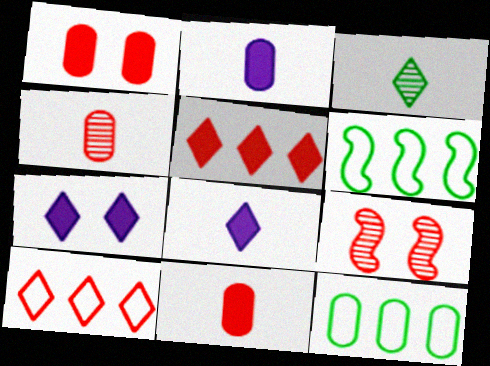[[3, 7, 10], 
[4, 6, 7], 
[8, 9, 12], 
[9, 10, 11]]